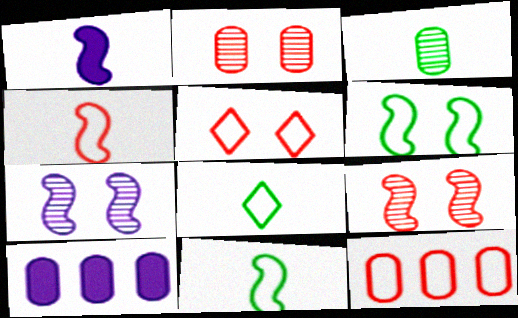[[4, 5, 12], 
[8, 9, 10]]